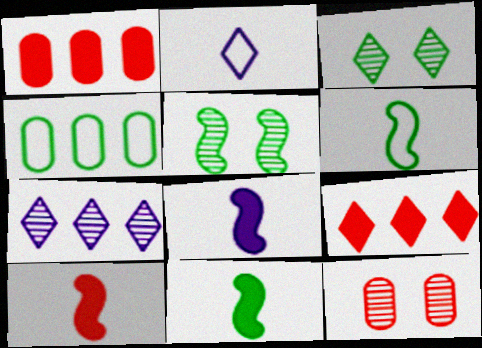[[1, 2, 5], 
[2, 3, 9], 
[3, 4, 11], 
[8, 10, 11]]